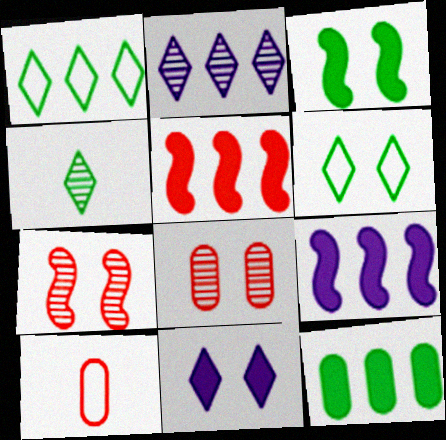[[2, 3, 10]]